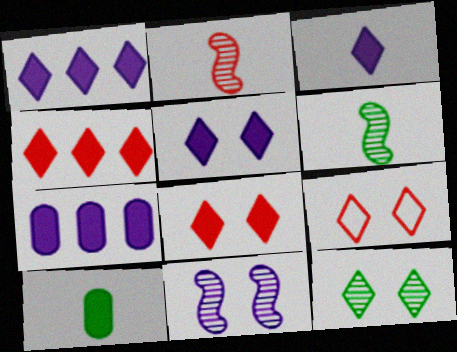[[1, 3, 5], 
[5, 9, 12], 
[6, 7, 9]]